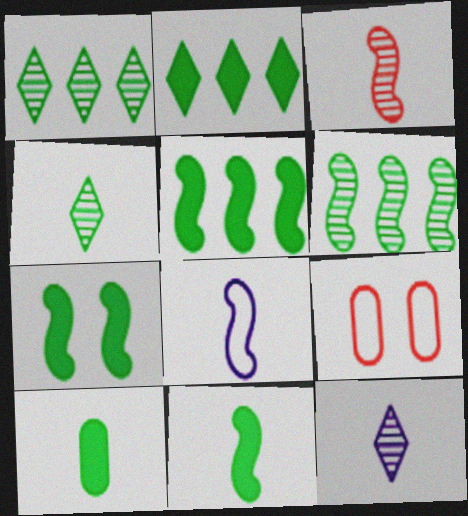[[2, 7, 10], 
[3, 8, 11], 
[5, 7, 11], 
[5, 9, 12]]